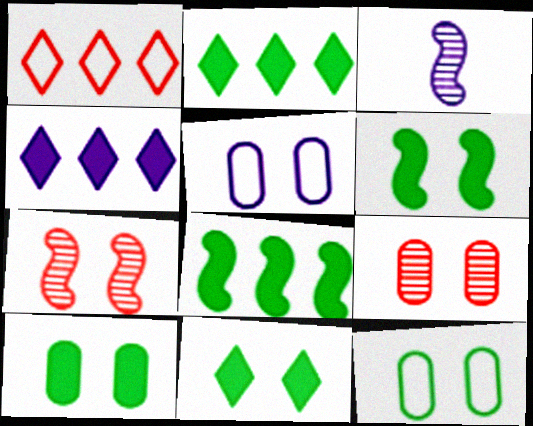[[1, 3, 10], 
[3, 4, 5], 
[5, 7, 11], 
[5, 9, 10], 
[6, 10, 11]]